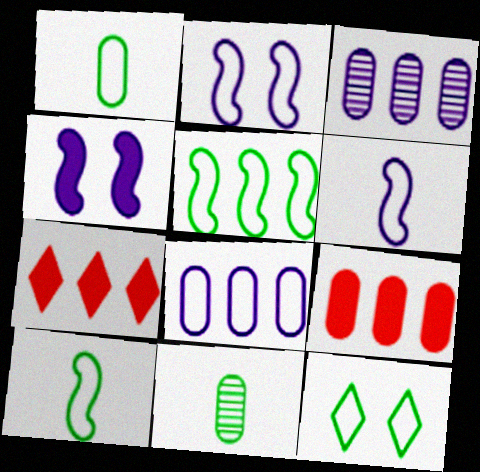[[1, 5, 12], 
[2, 7, 11], 
[3, 5, 7]]